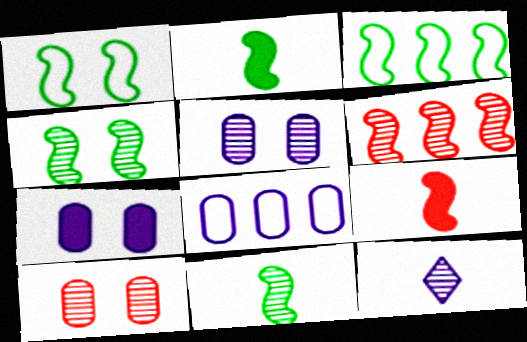[[2, 3, 4]]